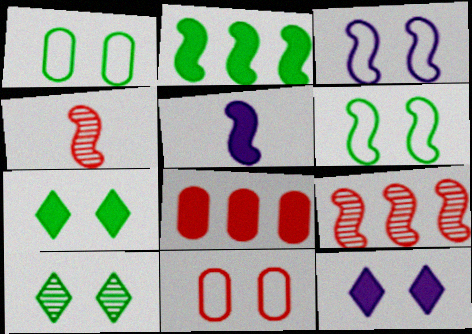[[2, 3, 4], 
[5, 6, 9], 
[5, 7, 8]]